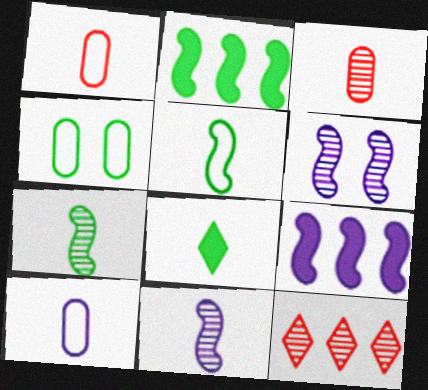[[1, 8, 11]]